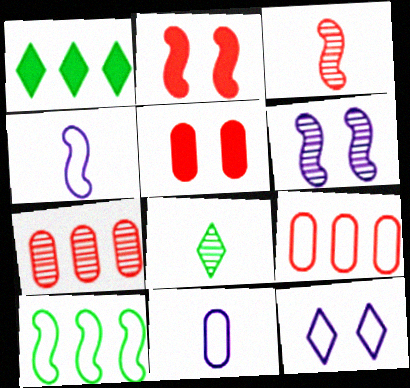[[6, 7, 8]]